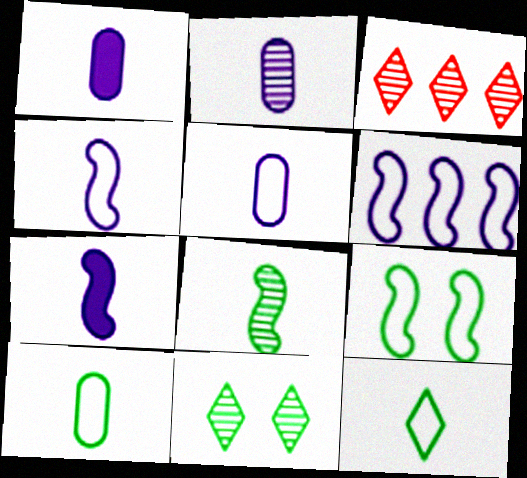[[1, 2, 5], 
[1, 3, 9]]